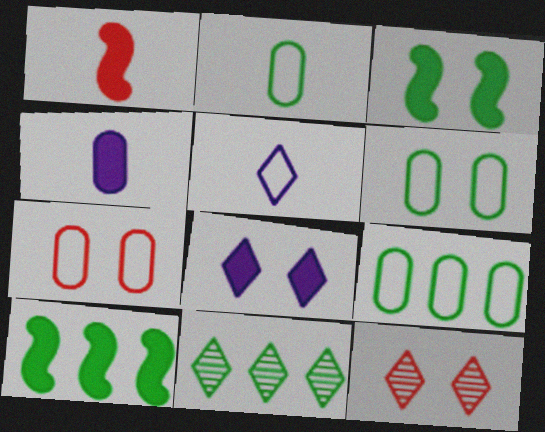[[2, 3, 11], 
[2, 6, 9], 
[9, 10, 11]]